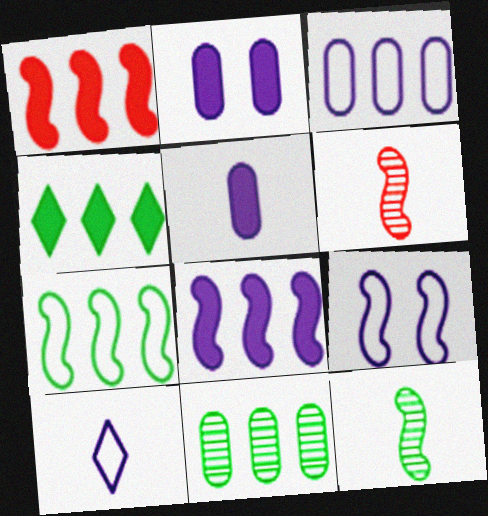[[1, 9, 12], 
[3, 9, 10], 
[4, 7, 11]]